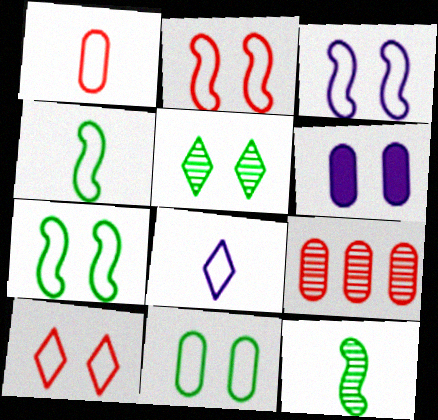[[1, 4, 8], 
[2, 3, 7], 
[2, 5, 6], 
[3, 10, 11]]